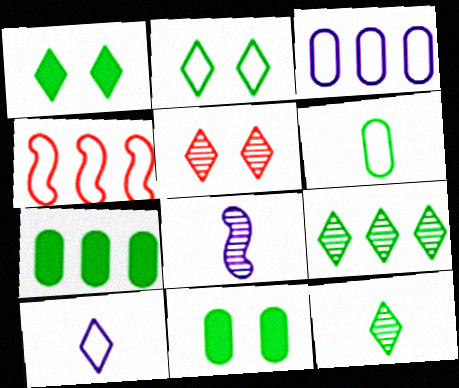[]